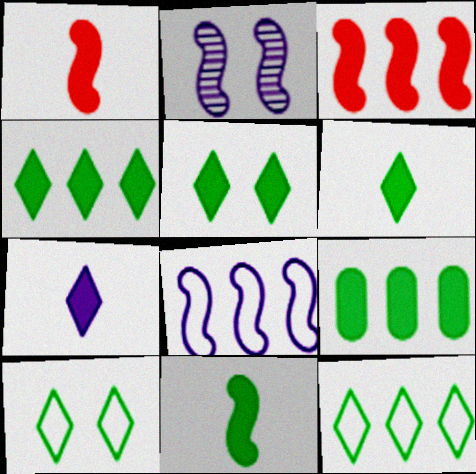[[4, 5, 6], 
[5, 9, 11]]